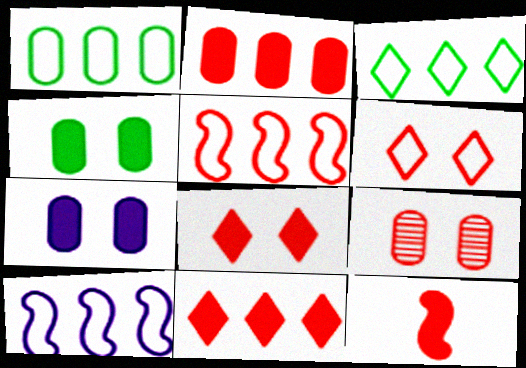[[2, 8, 12]]